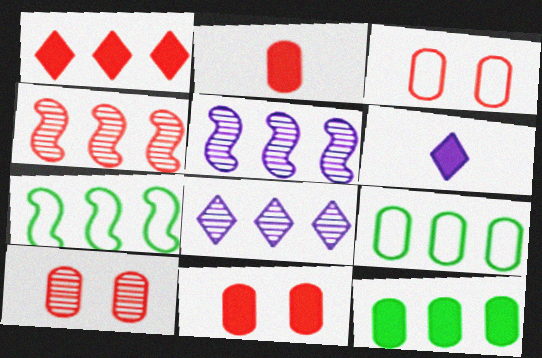[[1, 5, 9], 
[3, 10, 11], 
[6, 7, 10]]